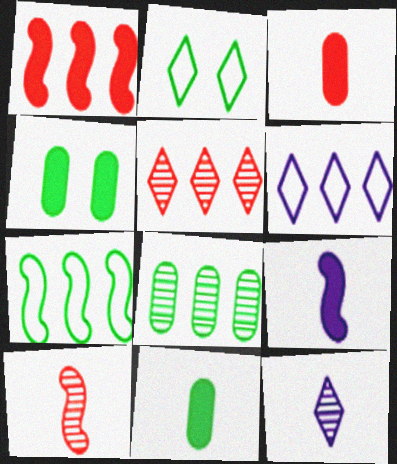[[1, 6, 8], 
[4, 6, 10]]